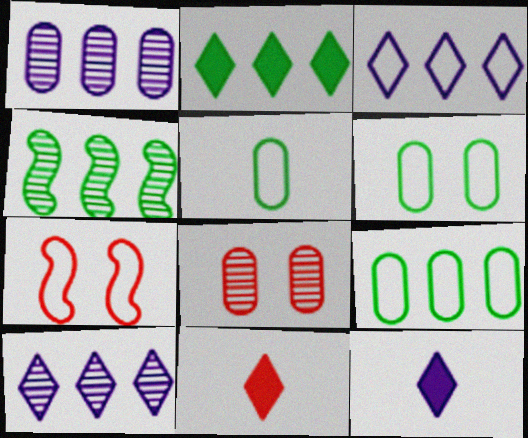[[2, 4, 9], 
[3, 5, 7], 
[5, 6, 9]]